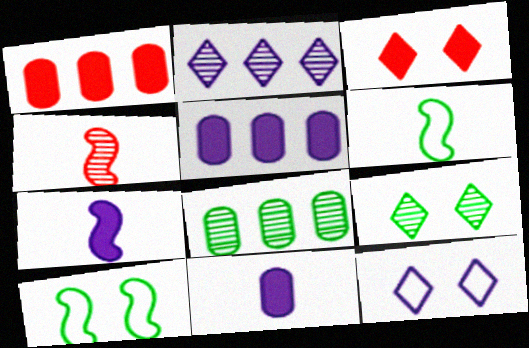[[3, 9, 12], 
[4, 6, 7]]